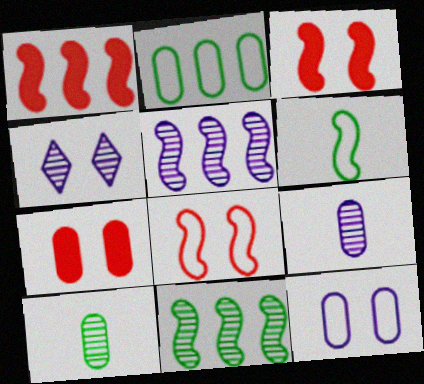[[2, 7, 9], 
[3, 5, 6], 
[4, 5, 9]]